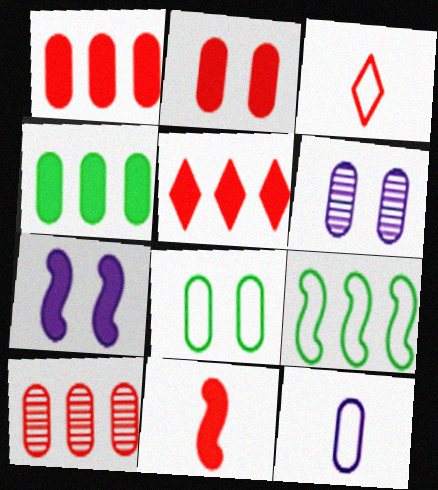[[2, 5, 11], 
[2, 6, 8]]